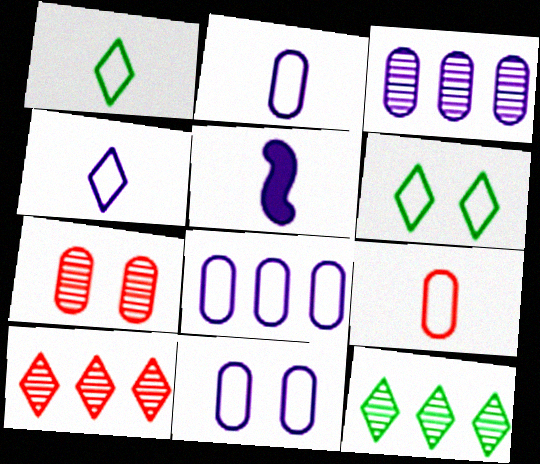[[2, 8, 11]]